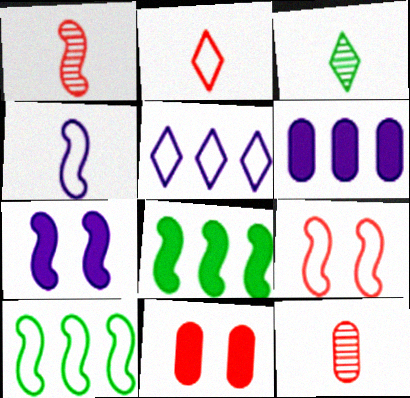[[1, 7, 10], 
[3, 6, 9], 
[4, 9, 10]]